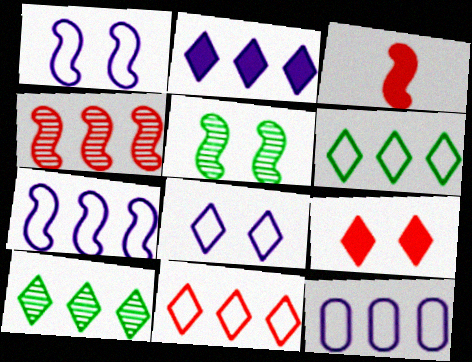[[2, 10, 11], 
[3, 5, 7]]